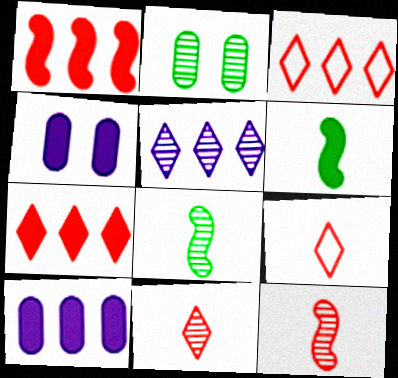[[2, 5, 12], 
[3, 4, 8], 
[4, 6, 7]]